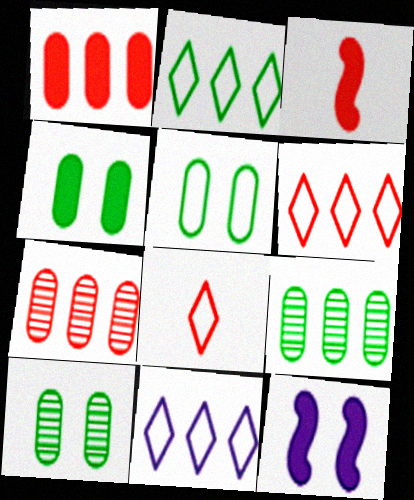[[2, 6, 11], 
[3, 10, 11], 
[4, 5, 10], 
[8, 9, 12]]